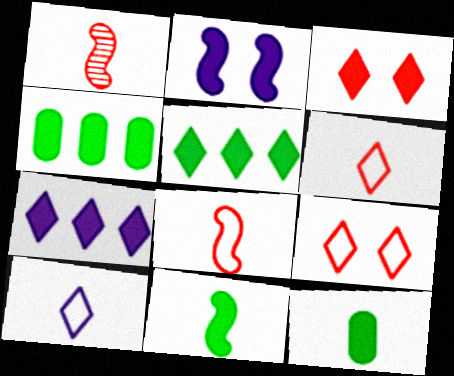[[1, 10, 12]]